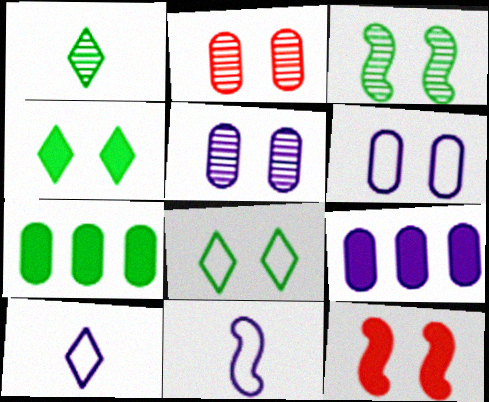[[5, 8, 12]]